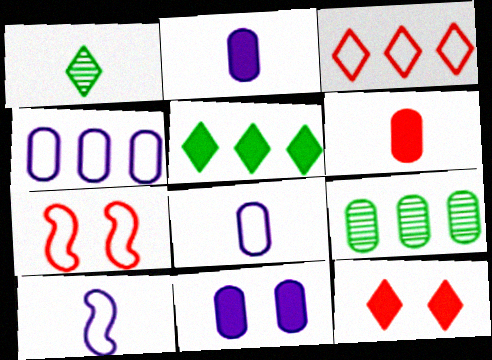[[1, 6, 10], 
[9, 10, 12]]